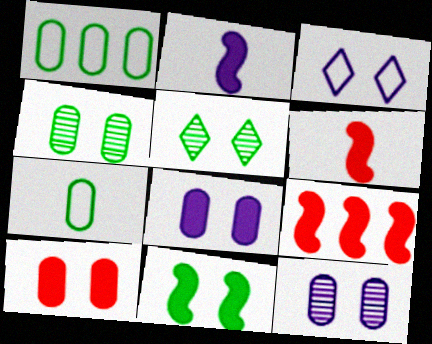[[2, 9, 11]]